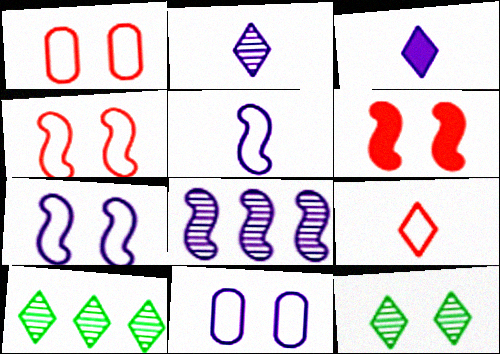[[3, 8, 11], 
[6, 11, 12]]